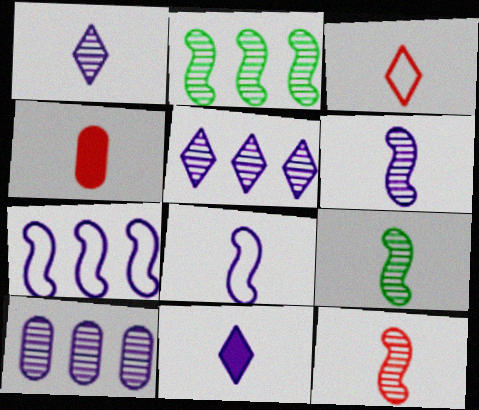[[3, 4, 12], 
[6, 9, 12]]